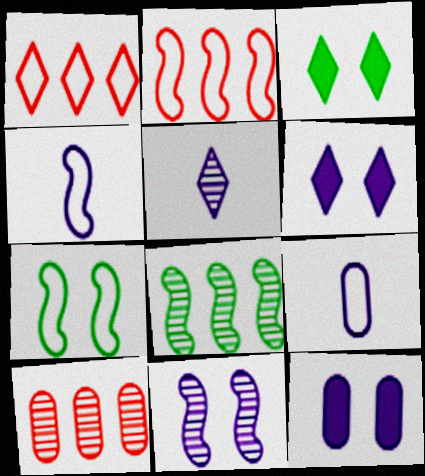[[1, 3, 5], 
[1, 7, 9], 
[2, 4, 7], 
[3, 4, 10]]